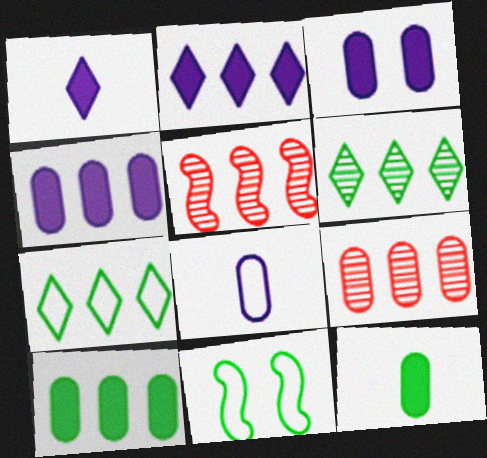[[1, 9, 11], 
[4, 5, 7], 
[6, 11, 12]]